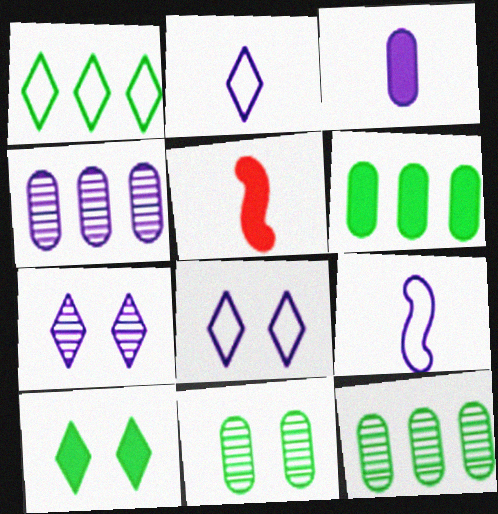[[5, 8, 12]]